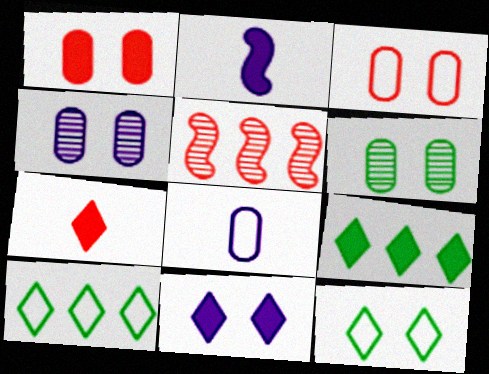[[1, 2, 9], 
[3, 5, 7], 
[7, 9, 11]]